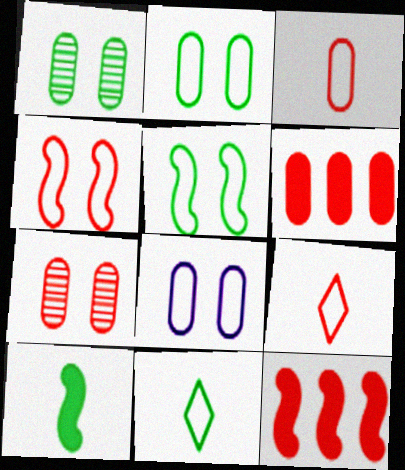[[3, 6, 7], 
[7, 9, 12]]